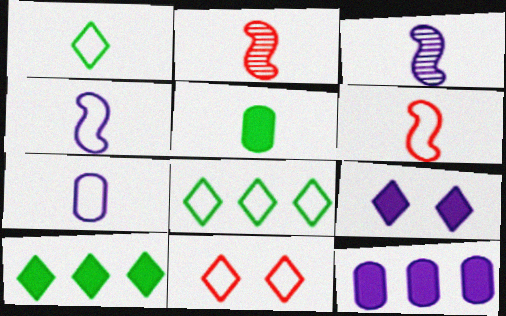[[1, 6, 7]]